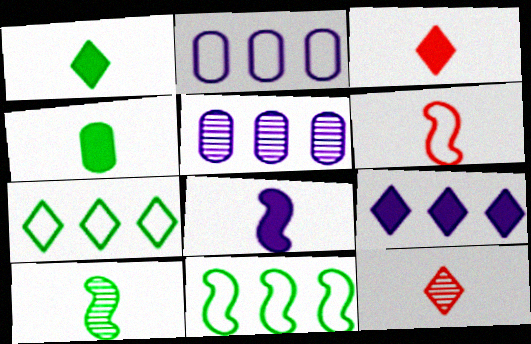[[3, 4, 8], 
[6, 8, 10]]